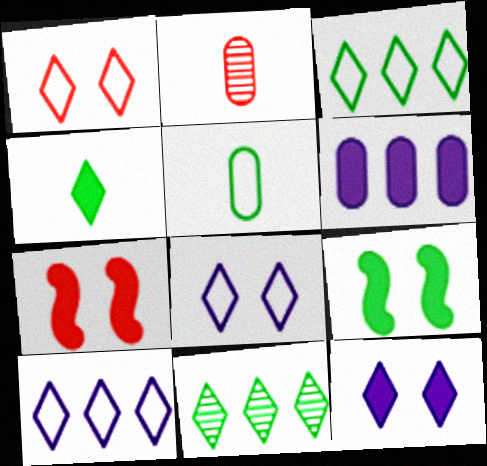[[2, 9, 10], 
[4, 6, 7], 
[5, 9, 11]]